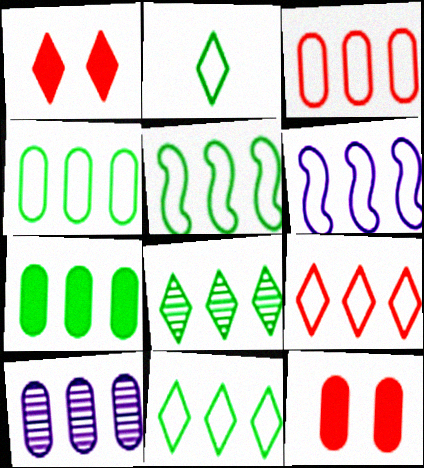[[3, 6, 11], 
[3, 7, 10], 
[4, 5, 11], 
[4, 6, 9], 
[5, 7, 8]]